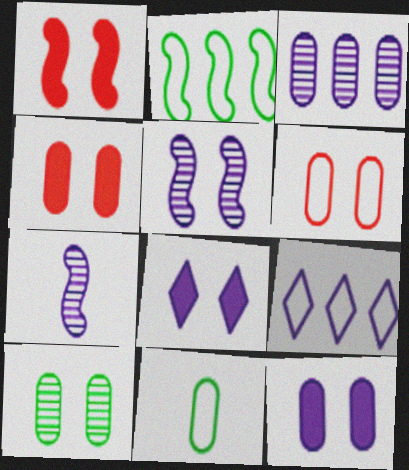[[1, 2, 7], 
[3, 4, 11], 
[6, 10, 12], 
[7, 9, 12]]